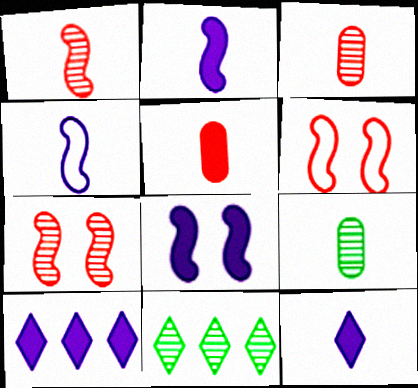[[6, 9, 10]]